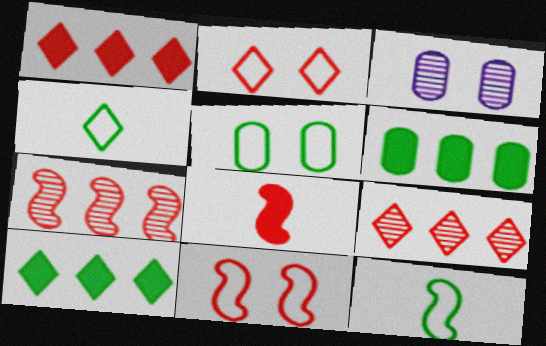[[1, 3, 12], 
[7, 8, 11]]